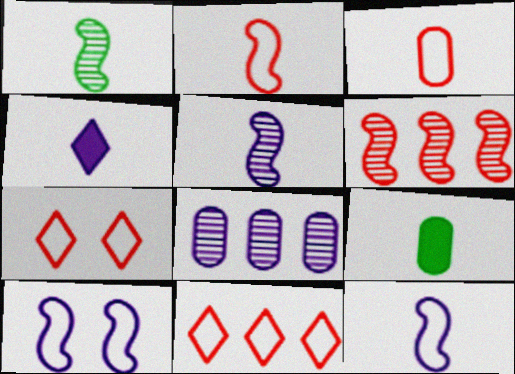[[1, 3, 4], 
[4, 8, 10]]